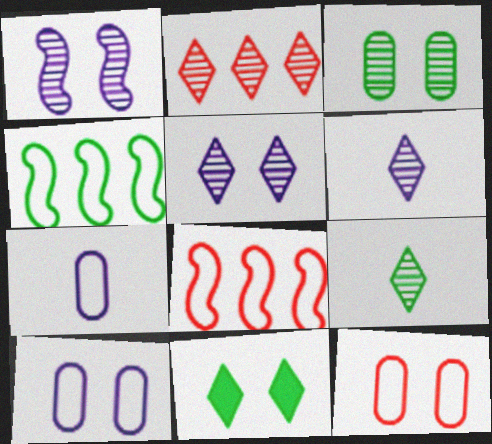[[1, 11, 12], 
[2, 5, 9]]